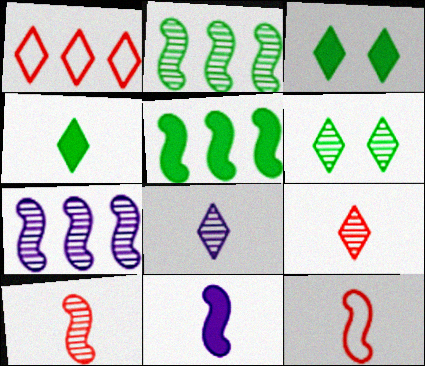[[1, 3, 8]]